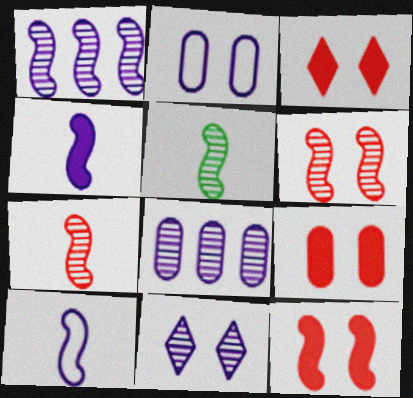[[1, 5, 6], 
[3, 9, 12]]